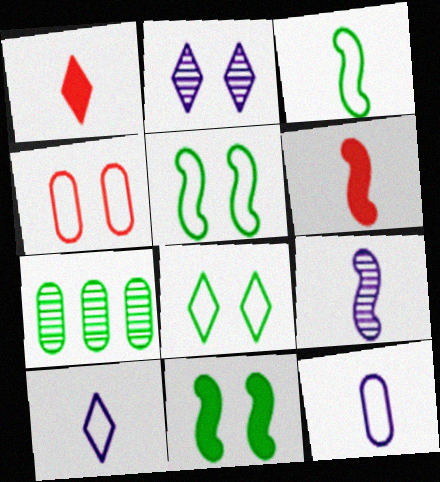[[2, 4, 11], 
[3, 6, 9]]